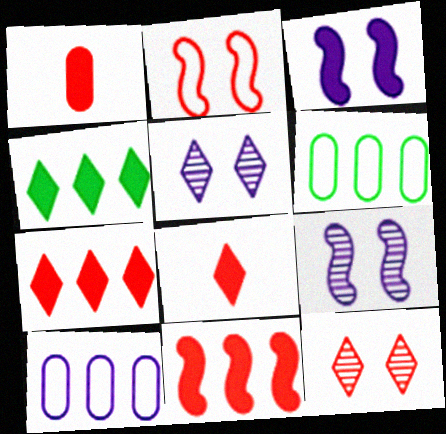[[1, 3, 4], 
[6, 8, 9]]